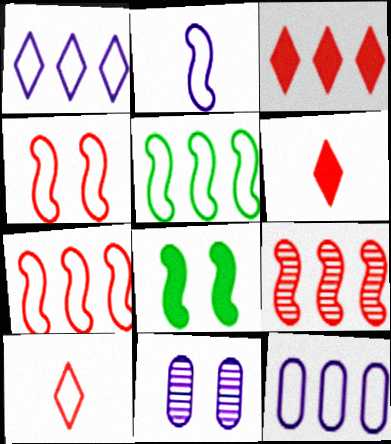[[2, 4, 5], 
[2, 8, 9], 
[5, 6, 11]]